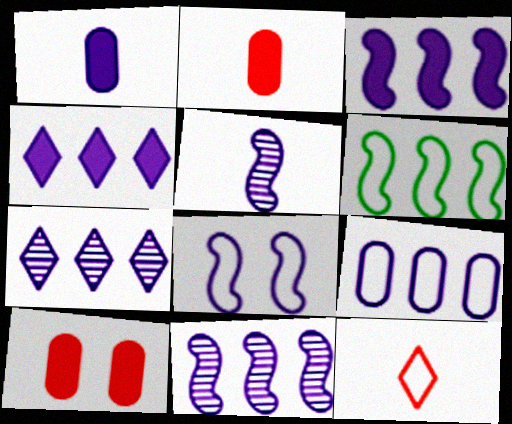[[1, 7, 8], 
[3, 5, 8], 
[3, 7, 9], 
[4, 9, 11]]